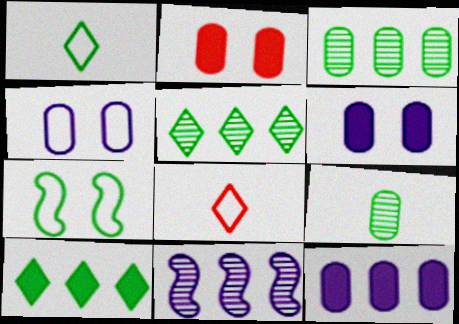[[1, 2, 11], 
[7, 9, 10]]